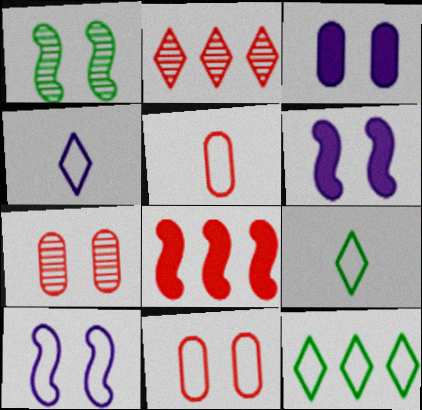[[5, 10, 12]]